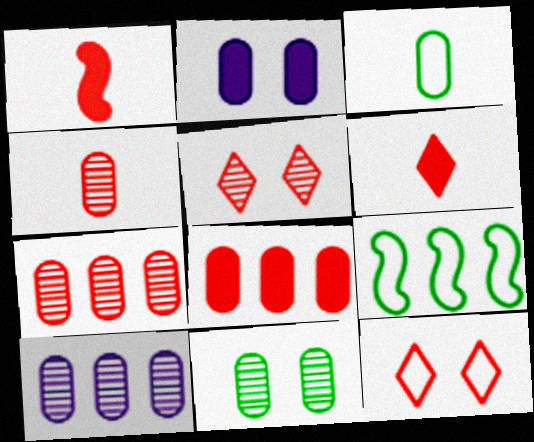[[1, 7, 12], 
[2, 3, 7], 
[4, 10, 11]]